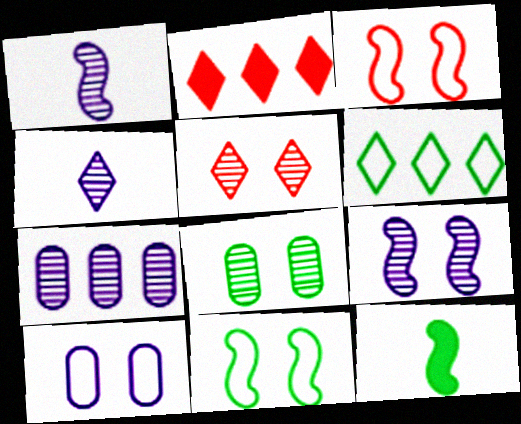[[4, 7, 9], 
[5, 8, 9], 
[6, 8, 12]]